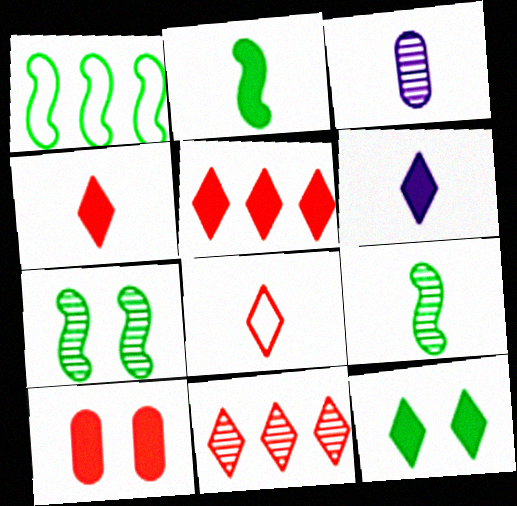[[1, 2, 7], 
[2, 3, 8], 
[3, 7, 11], 
[5, 6, 12]]